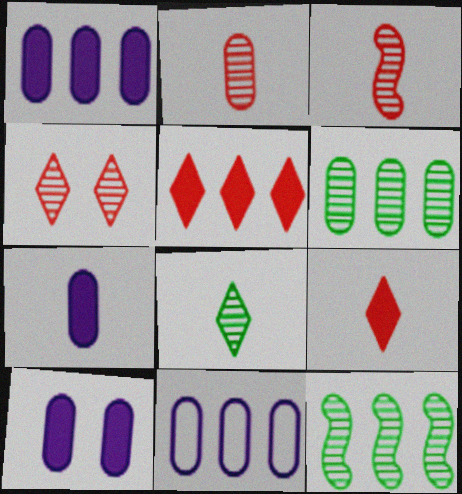[[1, 7, 10], 
[5, 11, 12]]